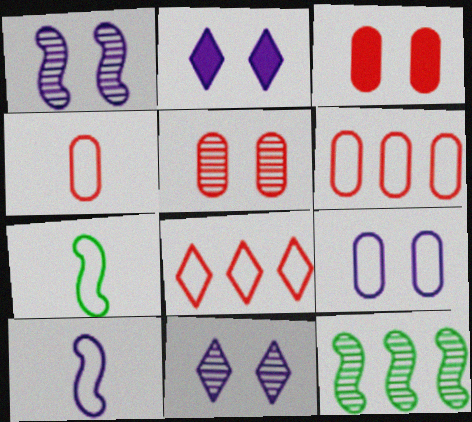[[1, 2, 9], 
[2, 4, 12], 
[7, 8, 9]]